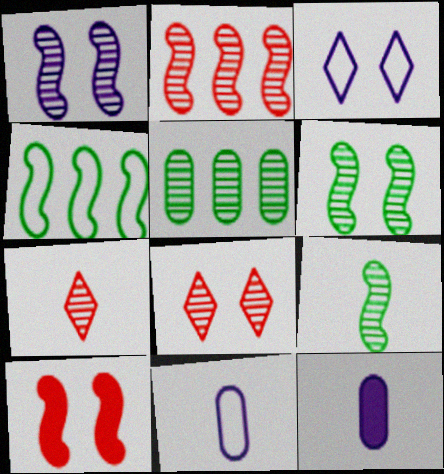[[1, 2, 9], 
[1, 5, 7], 
[4, 8, 12]]